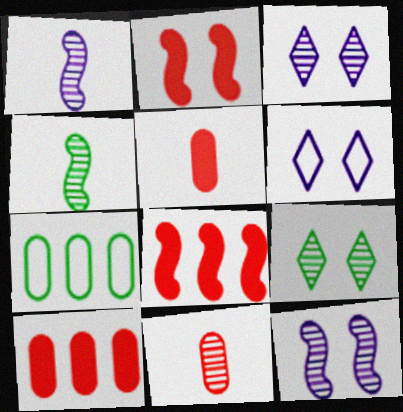[[4, 6, 10]]